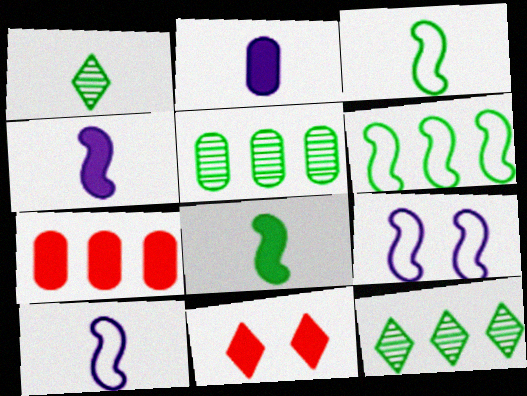[[1, 7, 9], 
[5, 10, 11]]